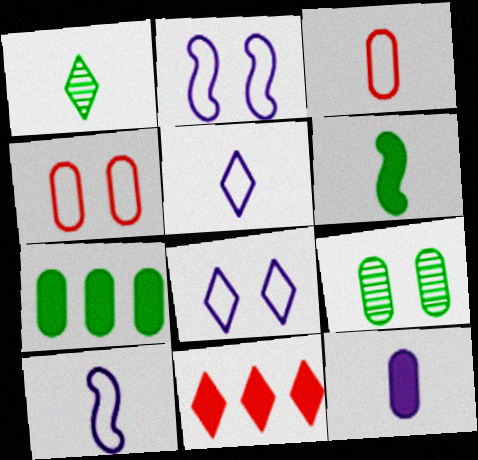[[1, 8, 11], 
[9, 10, 11]]